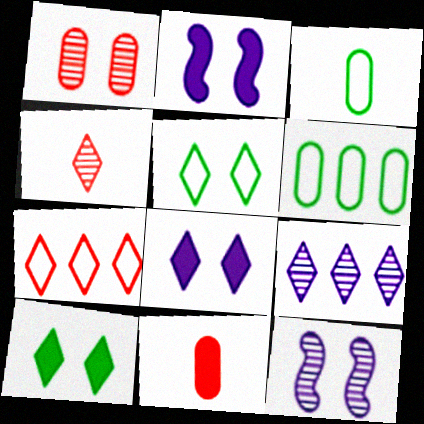[[1, 2, 5], 
[2, 4, 6]]